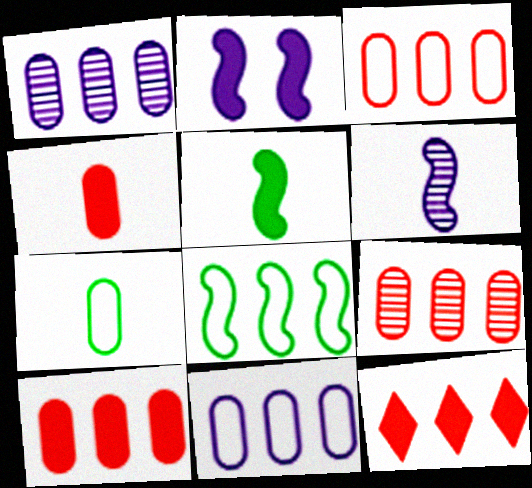[[1, 8, 12], 
[3, 9, 10]]